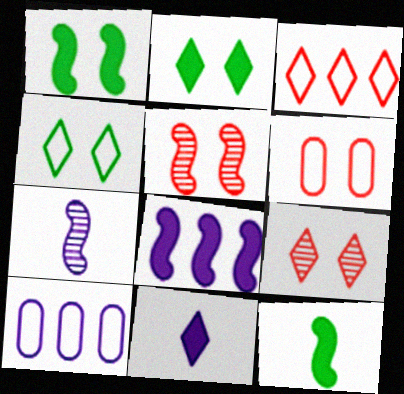[[9, 10, 12]]